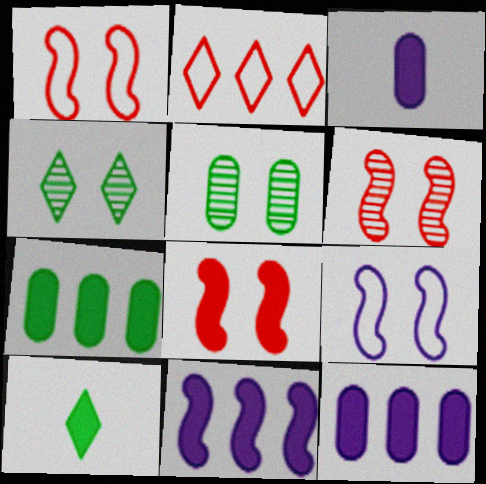[[1, 6, 8], 
[8, 10, 12]]